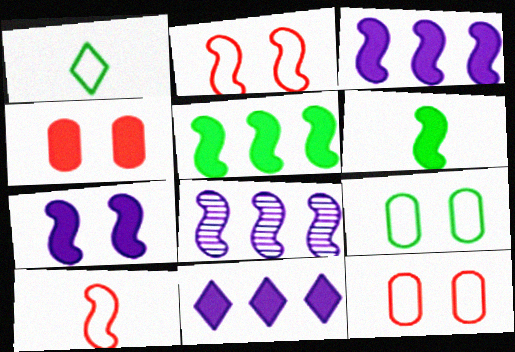[[1, 4, 8], 
[2, 6, 8], 
[4, 6, 11]]